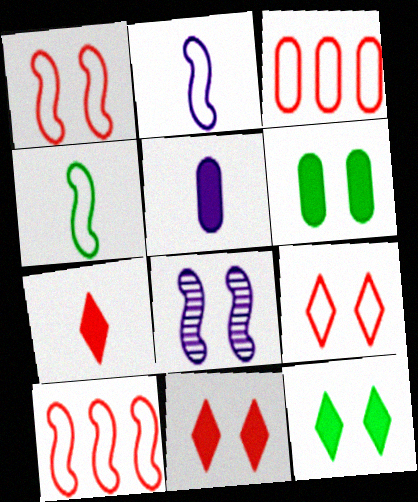[[6, 8, 9]]